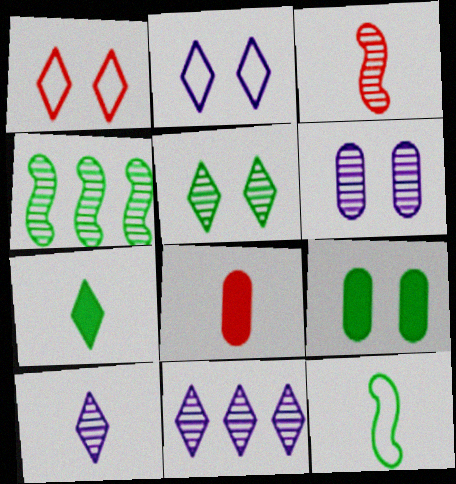[[1, 7, 11], 
[2, 4, 8], 
[8, 10, 12]]